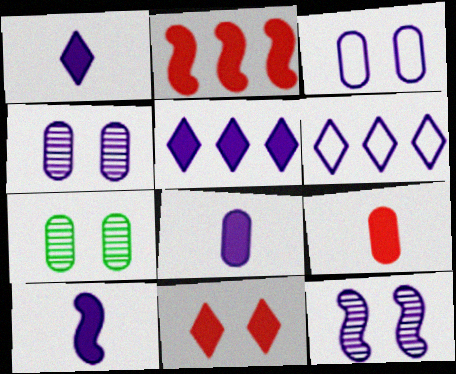[[1, 8, 10], 
[2, 9, 11], 
[4, 6, 10], 
[6, 8, 12]]